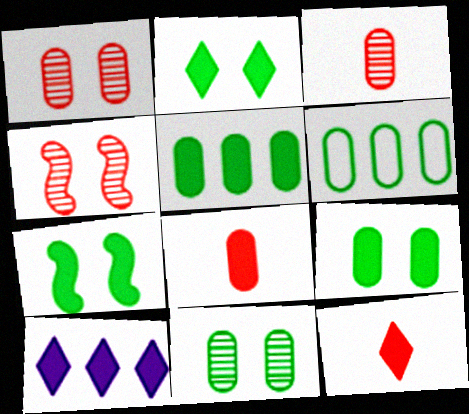[[2, 7, 9], 
[2, 10, 12], 
[7, 8, 10]]